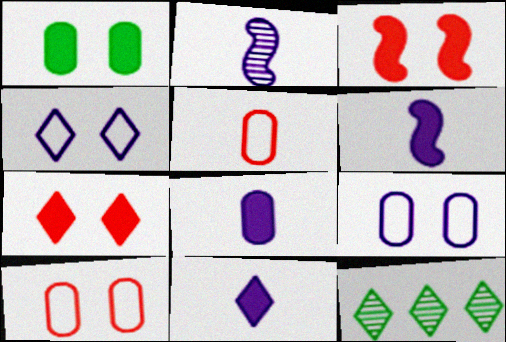[[6, 8, 11], 
[6, 10, 12]]